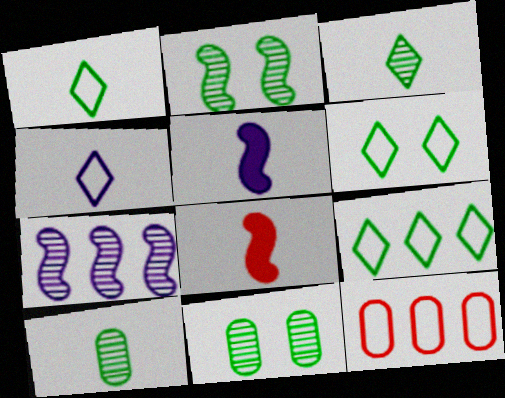[[1, 6, 9], 
[4, 8, 10]]